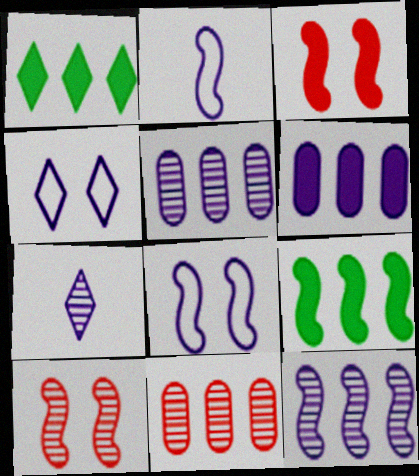[[2, 9, 10], 
[6, 7, 8]]